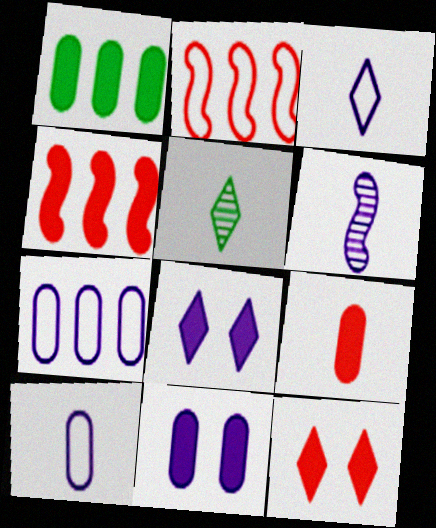[[1, 9, 11], 
[2, 5, 11], 
[4, 9, 12], 
[6, 7, 8]]